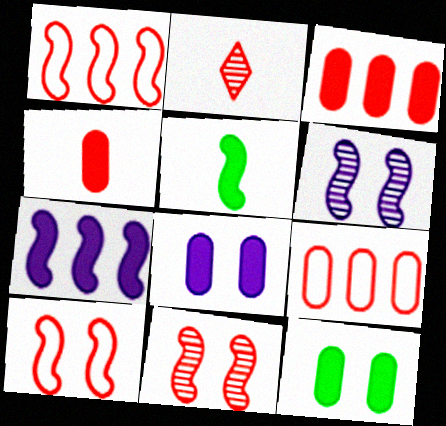[[1, 5, 6], 
[2, 3, 10]]